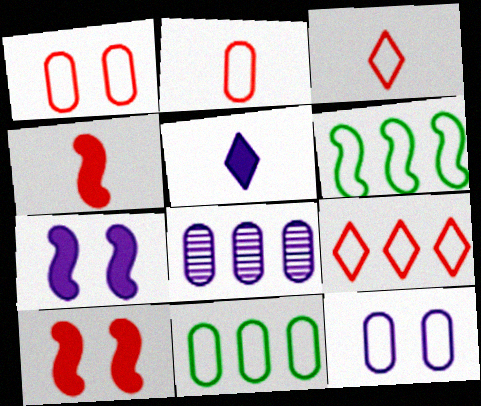[[2, 11, 12], 
[3, 6, 12]]